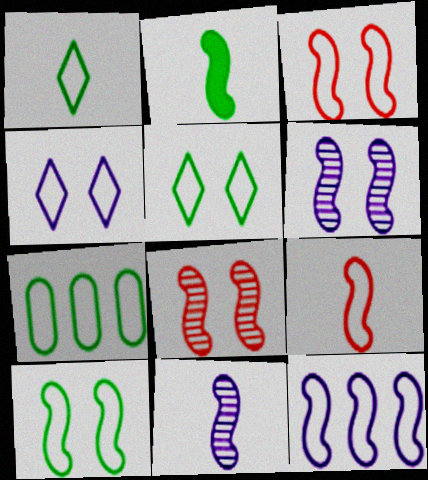[[1, 7, 10], 
[2, 8, 12], 
[2, 9, 11], 
[4, 7, 9], 
[9, 10, 12]]